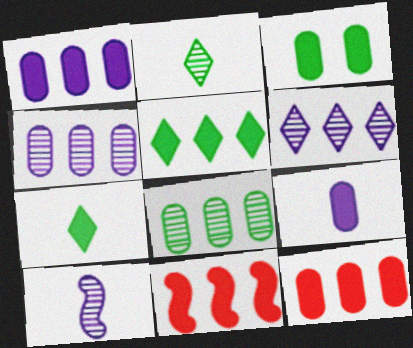[[1, 5, 11], 
[3, 9, 12]]